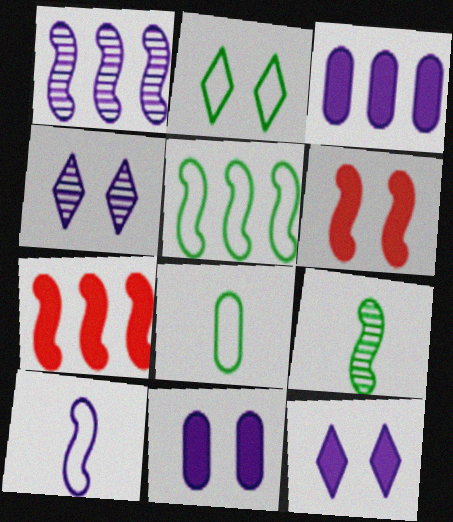[[1, 5, 7], 
[2, 5, 8], 
[3, 4, 10], 
[4, 7, 8]]